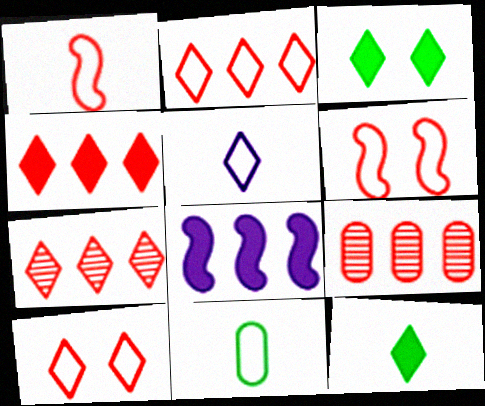[[1, 5, 11], 
[2, 4, 7], 
[3, 5, 7]]